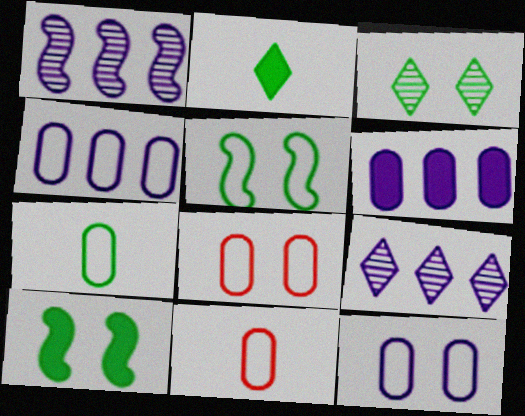[[1, 2, 8], 
[4, 7, 8], 
[9, 10, 11]]